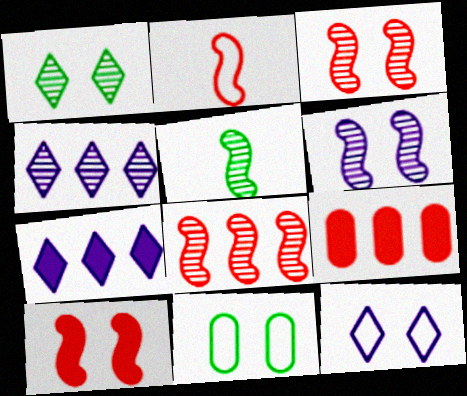[[2, 8, 10], 
[5, 6, 8], 
[5, 9, 12]]